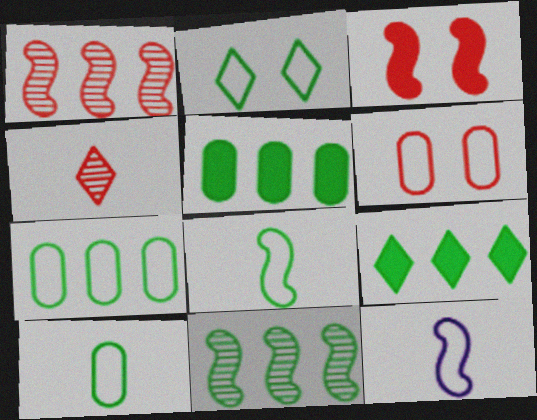[[2, 7, 8], 
[3, 11, 12], 
[7, 9, 11]]